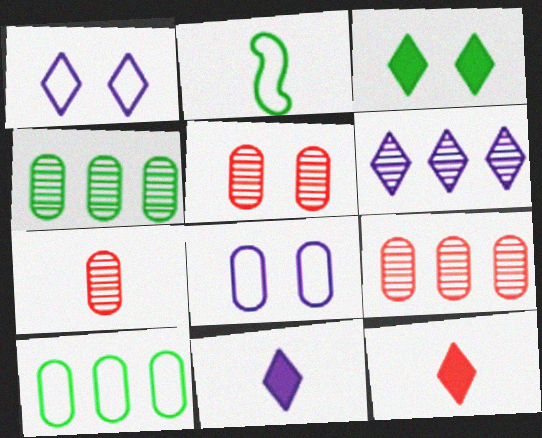[[1, 6, 11], 
[2, 3, 4], 
[2, 7, 11], 
[5, 7, 9]]